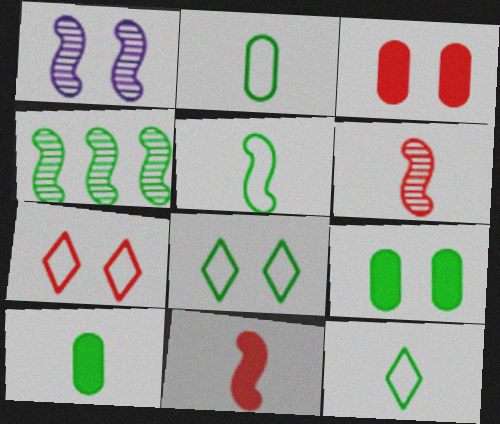[[1, 3, 8], 
[1, 4, 6], 
[1, 7, 9], 
[2, 5, 12], 
[4, 8, 10], 
[4, 9, 12]]